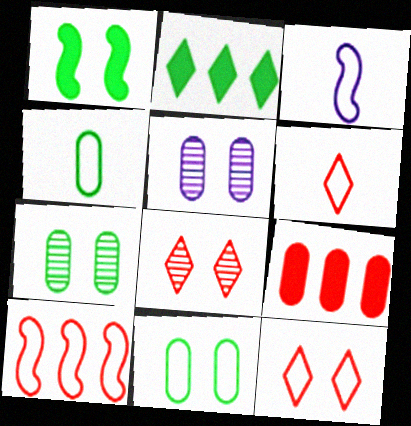[[1, 5, 12], 
[3, 4, 6], 
[4, 5, 9]]